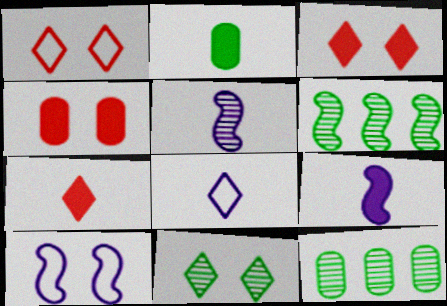[[1, 9, 12], 
[2, 7, 9], 
[4, 6, 8], 
[4, 10, 11], 
[7, 10, 12]]